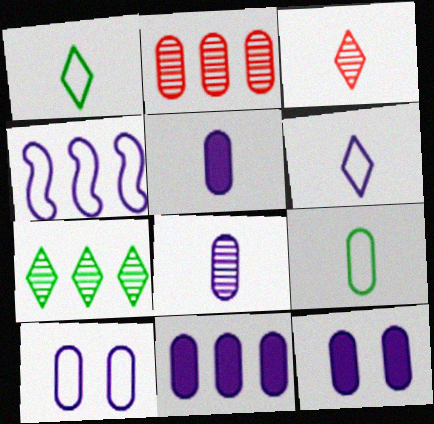[[2, 9, 12], 
[4, 6, 10], 
[5, 11, 12], 
[8, 10, 11]]